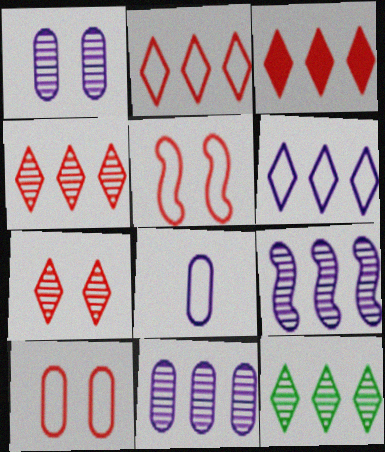[[2, 3, 4], 
[3, 6, 12]]